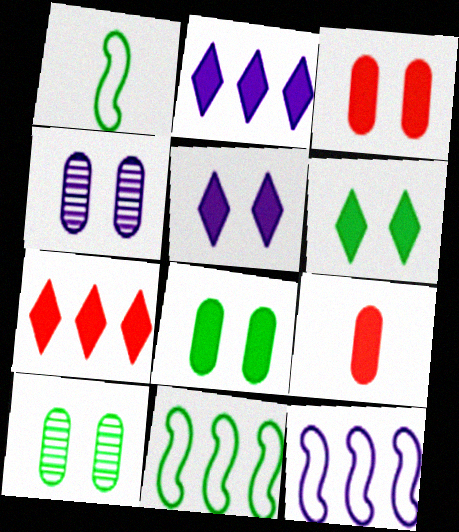[[1, 4, 7]]